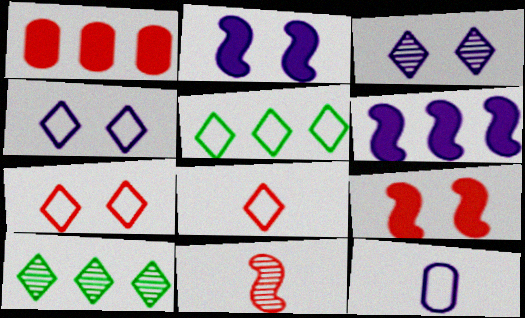[[1, 7, 11], 
[3, 6, 12], 
[4, 5, 8], 
[9, 10, 12]]